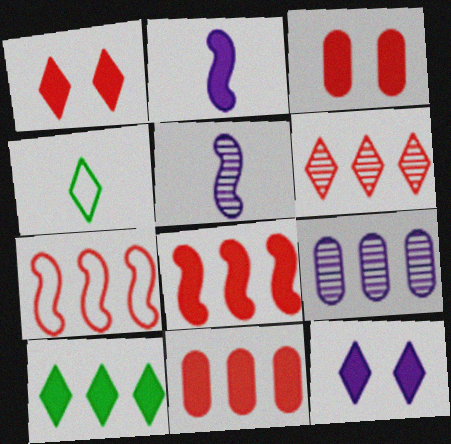[[2, 3, 10], 
[4, 6, 12], 
[6, 7, 11], 
[7, 9, 10]]